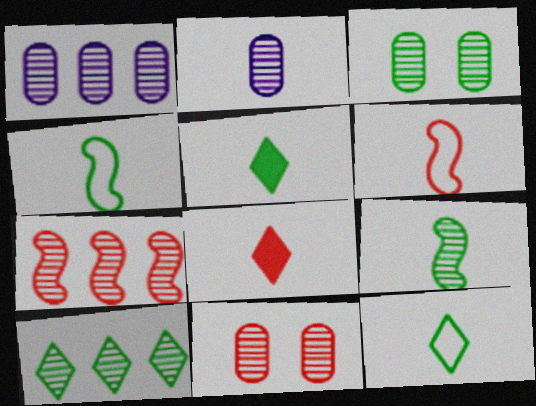[[1, 7, 10], 
[2, 4, 8], 
[2, 5, 6], 
[3, 9, 10]]